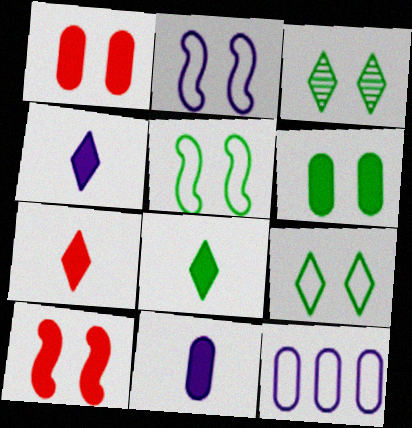[[1, 2, 3], 
[3, 5, 6], 
[4, 7, 8]]